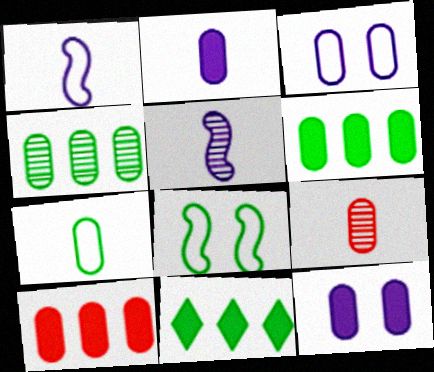[[2, 7, 9], 
[3, 6, 9]]